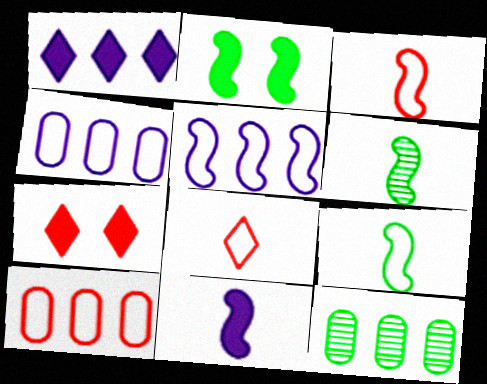[[3, 6, 11], 
[4, 6, 7]]